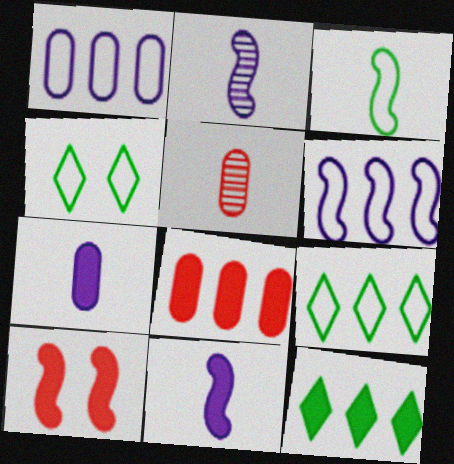[[2, 4, 8], 
[7, 10, 12]]